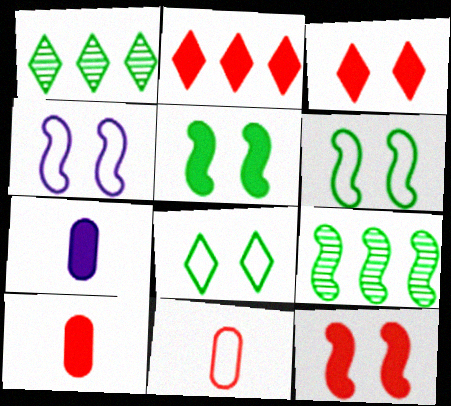[[1, 4, 10], 
[2, 5, 7], 
[2, 10, 12]]